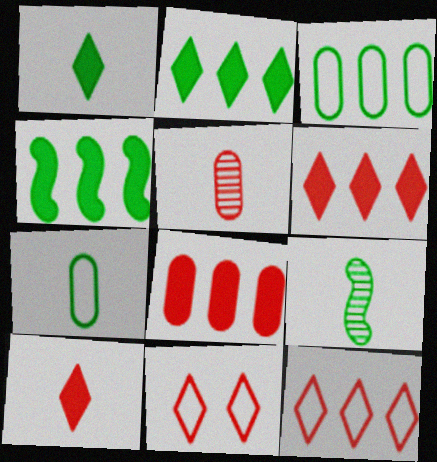[[1, 7, 9]]